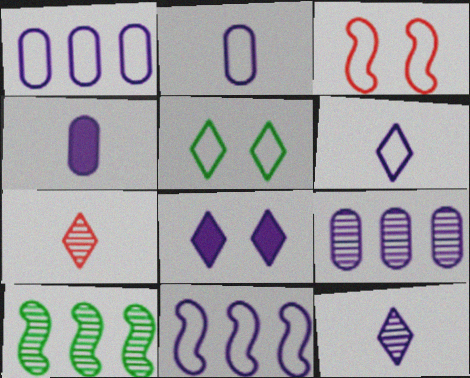[]